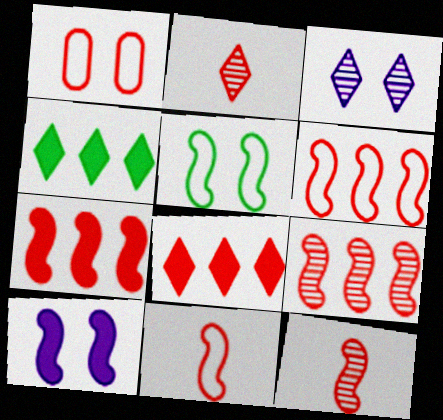[[1, 2, 7], 
[1, 8, 12], 
[6, 7, 9]]